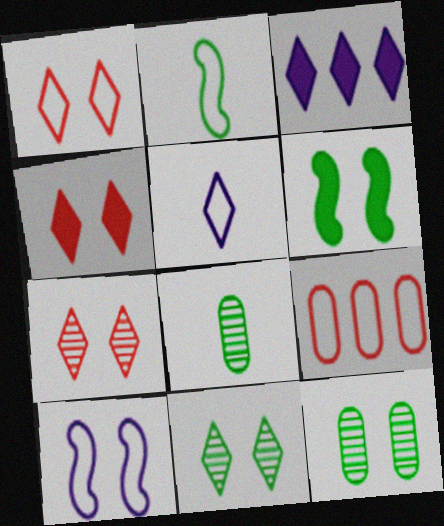[[1, 4, 7], 
[4, 10, 12]]